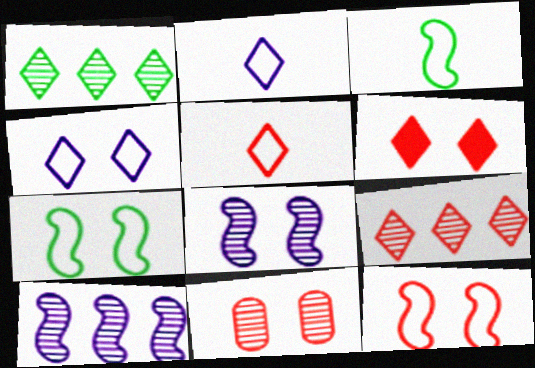[[1, 2, 6], 
[5, 6, 9], 
[6, 11, 12]]